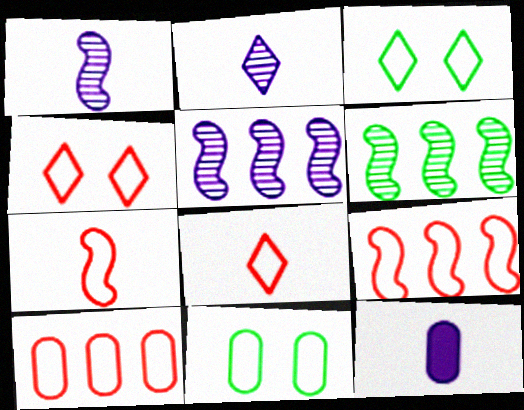[[4, 6, 12], 
[4, 7, 10]]